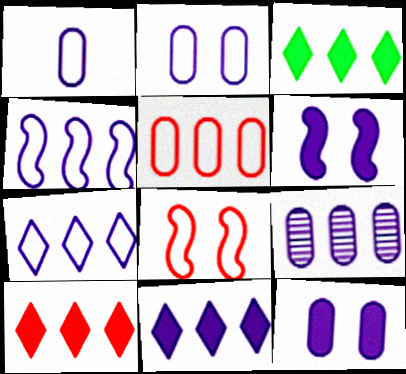[[1, 9, 12], 
[3, 10, 11], 
[4, 9, 11]]